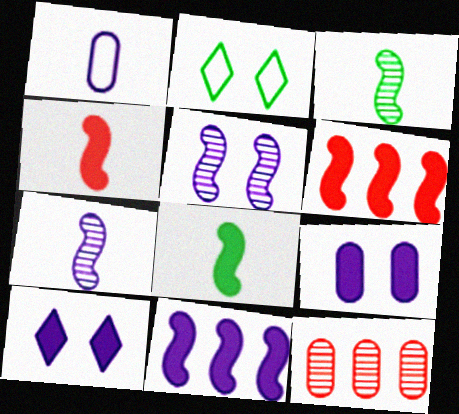[]